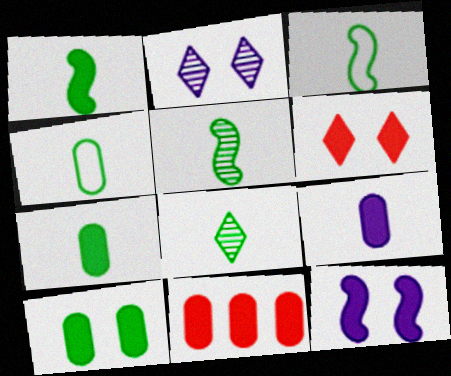[[1, 3, 5], 
[1, 4, 8], 
[2, 3, 11], 
[3, 7, 8], 
[6, 10, 12], 
[9, 10, 11]]